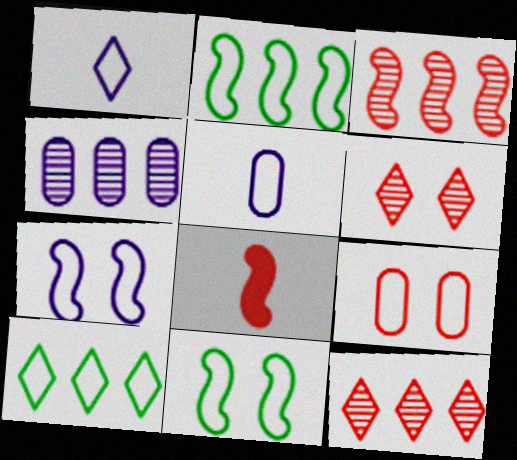[[1, 2, 9], 
[8, 9, 12]]